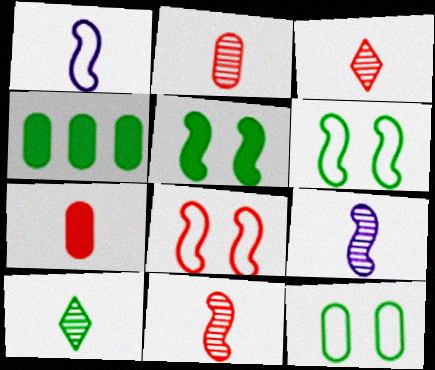[[1, 7, 10], 
[2, 3, 11], 
[2, 9, 10], 
[4, 6, 10]]